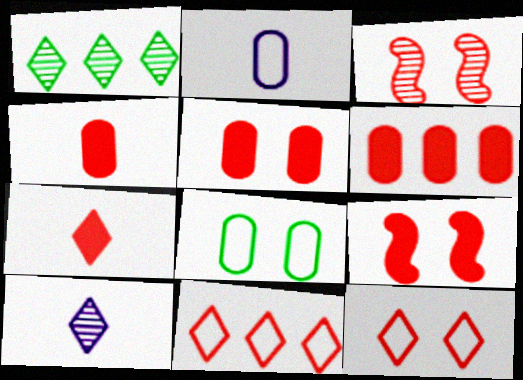[[1, 2, 9], 
[3, 4, 11], 
[3, 5, 12], 
[4, 5, 6], 
[6, 7, 9]]